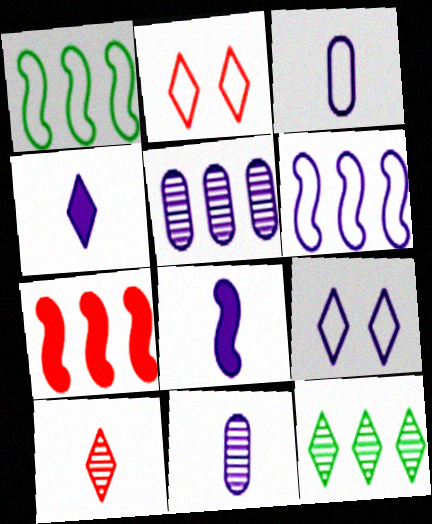[[1, 2, 3], 
[2, 4, 12], 
[3, 6, 9], 
[5, 8, 9]]